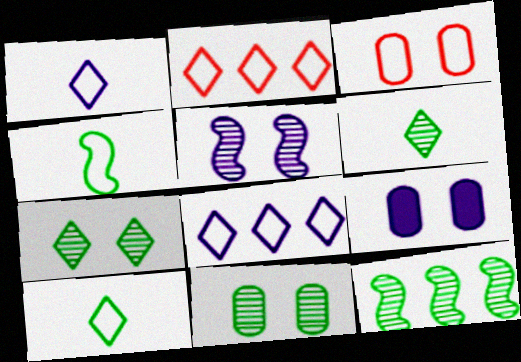[[3, 4, 8], 
[3, 9, 11], 
[6, 11, 12]]